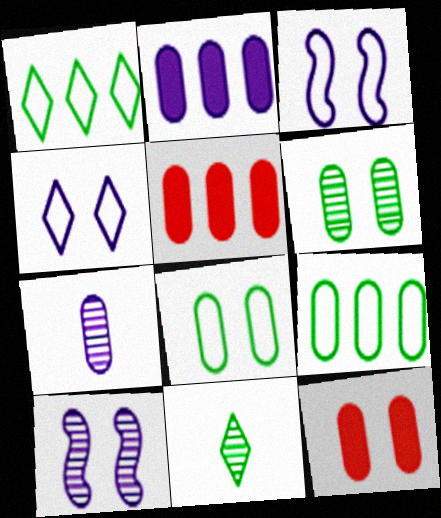[[3, 5, 11], 
[5, 7, 8], 
[7, 9, 12]]